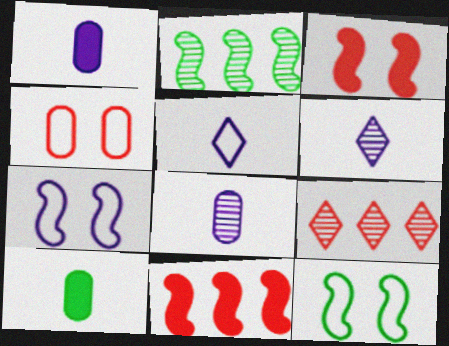[[1, 9, 12], 
[7, 9, 10]]